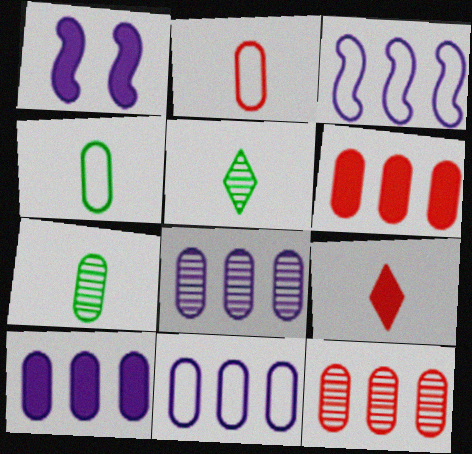[[8, 10, 11]]